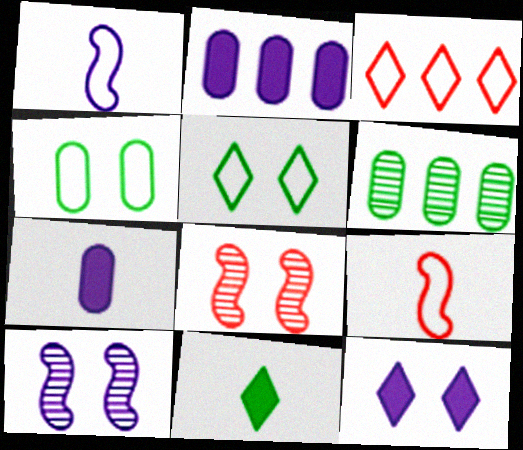[[1, 3, 4], 
[4, 8, 12], 
[6, 9, 12]]